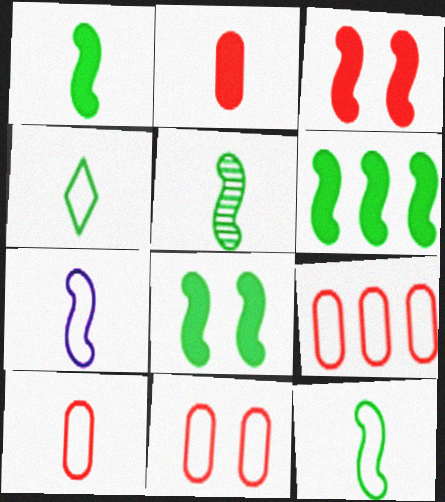[[1, 5, 12], 
[1, 6, 8], 
[4, 7, 10], 
[9, 10, 11]]